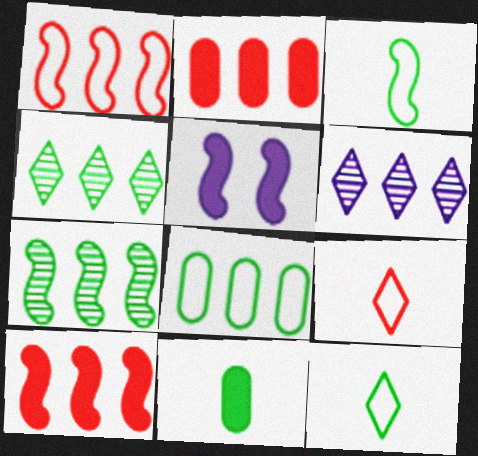[[6, 8, 10]]